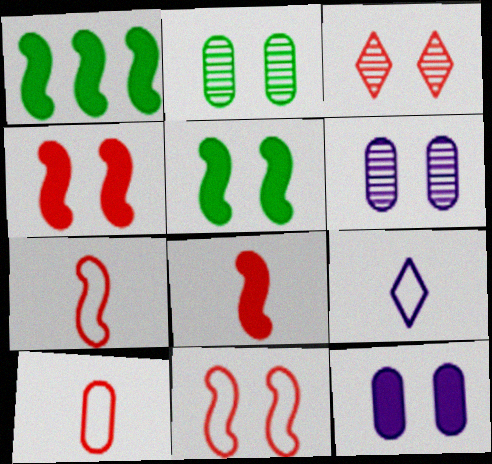[]